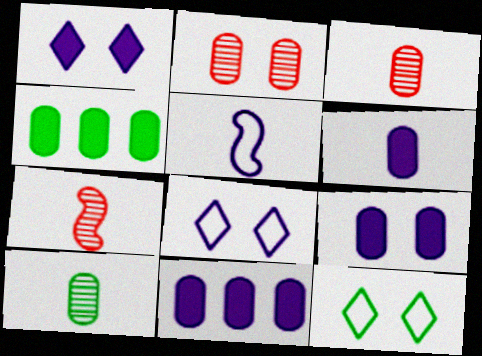[[4, 7, 8], 
[6, 9, 11], 
[7, 11, 12]]